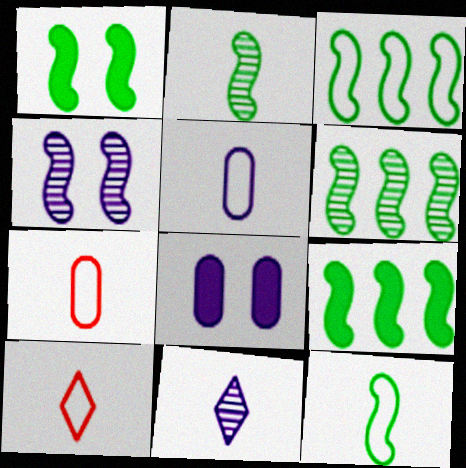[[1, 2, 3], 
[1, 6, 12], 
[3, 6, 9], 
[5, 10, 12], 
[6, 8, 10]]